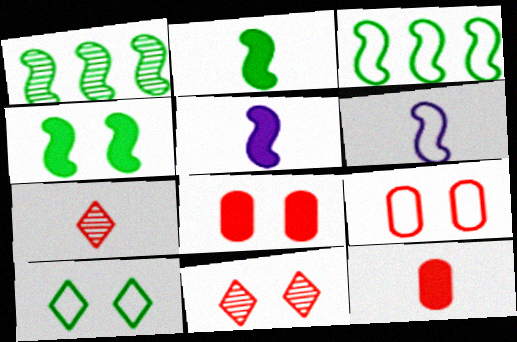[]